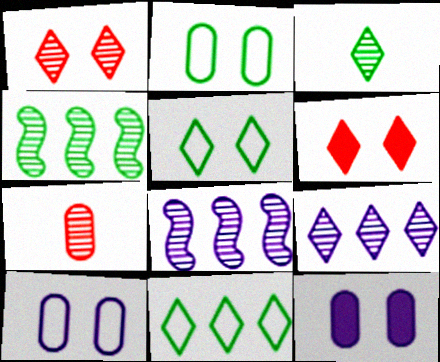[[1, 3, 9]]